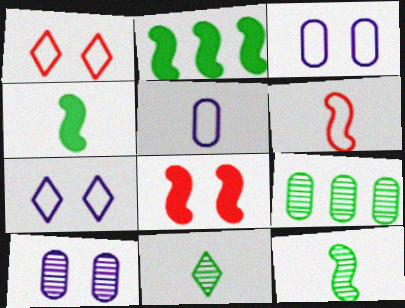[]